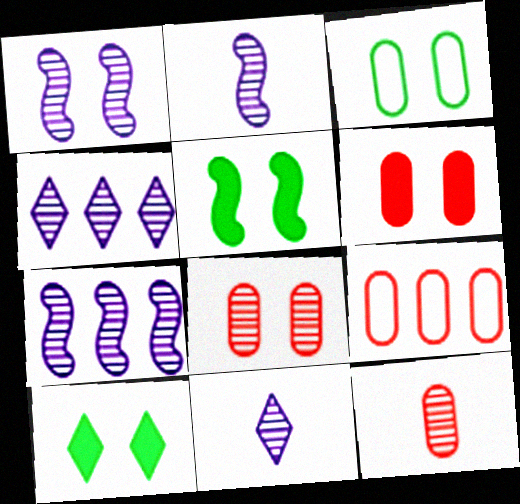[[1, 2, 7], 
[2, 9, 10], 
[5, 9, 11], 
[6, 9, 12]]